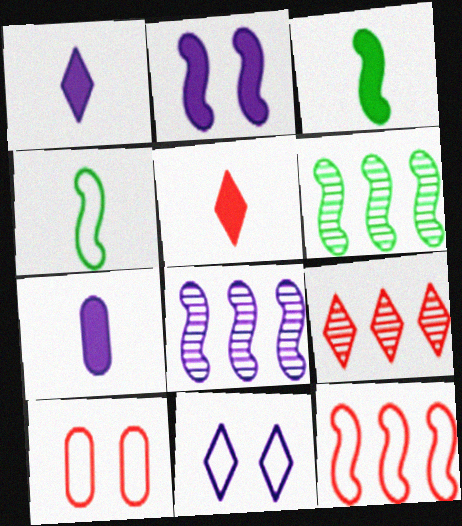[[1, 6, 10], 
[3, 5, 7], 
[7, 8, 11]]